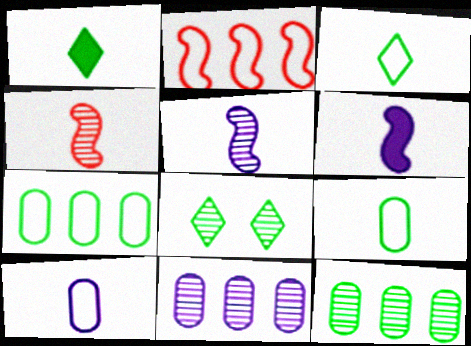[[1, 4, 10], 
[4, 8, 11]]